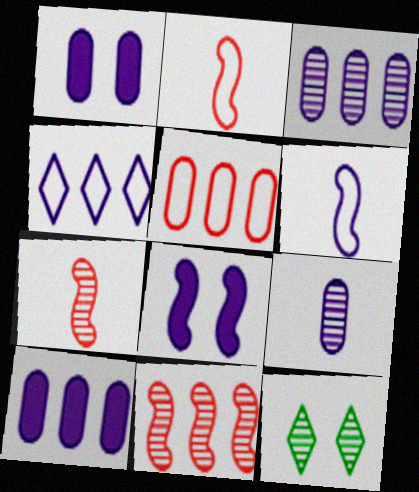[[2, 10, 12], 
[3, 7, 12], 
[4, 8, 9], 
[9, 11, 12]]